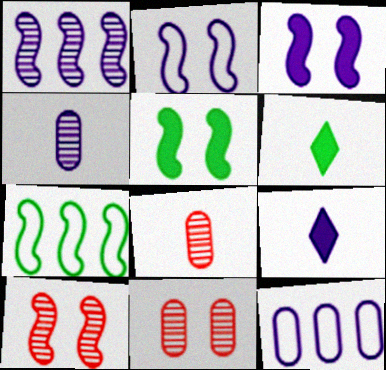[[2, 5, 10], 
[6, 10, 12], 
[7, 9, 11]]